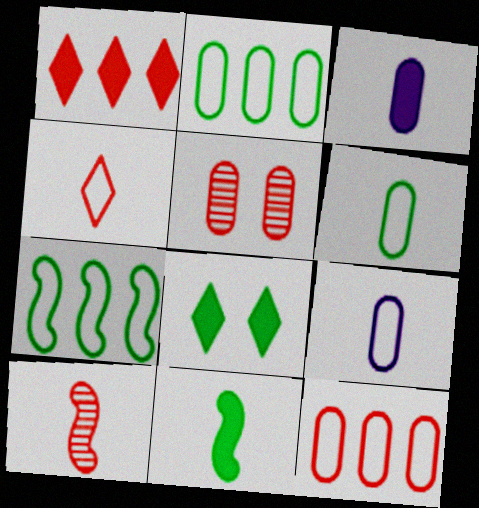[[2, 3, 5]]